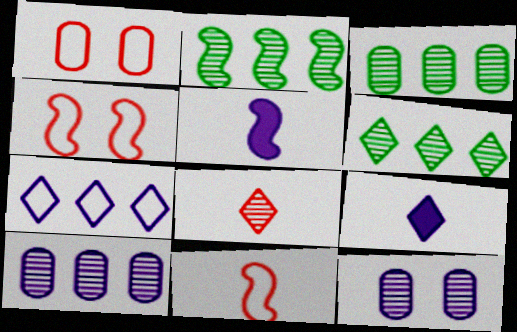[[1, 2, 9], 
[1, 5, 6], 
[2, 3, 6], 
[2, 4, 5], 
[2, 8, 12], 
[3, 4, 9], 
[5, 7, 12]]